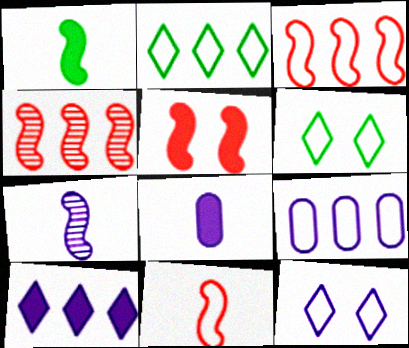[[1, 7, 11], 
[2, 3, 9], 
[4, 5, 11], 
[4, 6, 8], 
[6, 9, 11]]